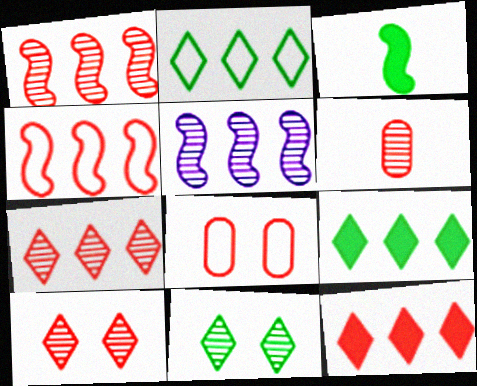[[1, 6, 10], 
[5, 6, 11]]